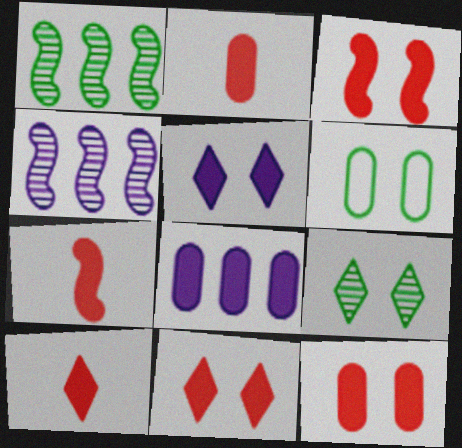[[2, 7, 10], 
[3, 11, 12], 
[4, 6, 10]]